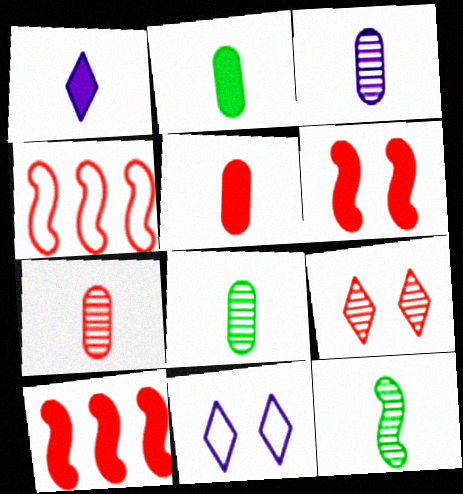[[3, 7, 8], 
[4, 5, 9], 
[8, 10, 11]]